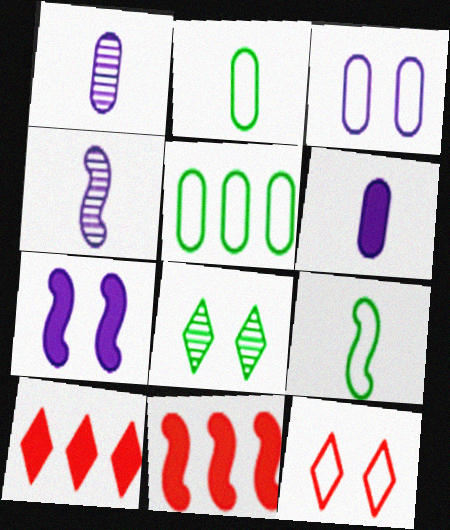[]